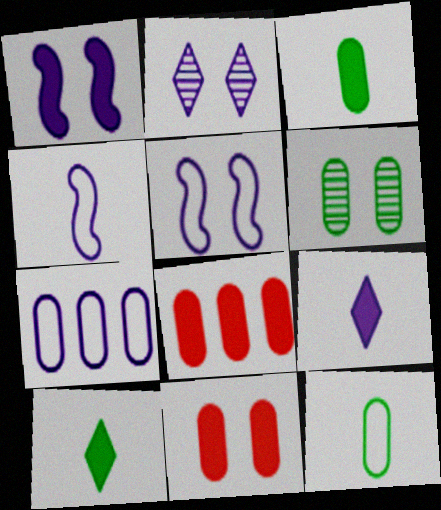[[1, 8, 10]]